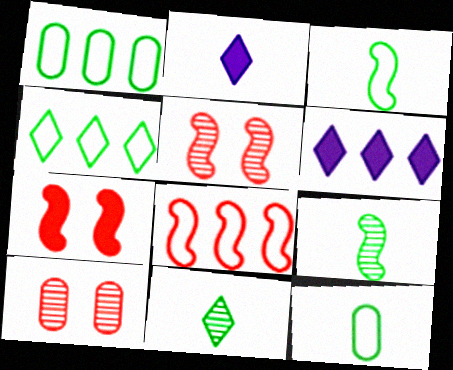[[1, 2, 5], 
[3, 6, 10], 
[5, 6, 12]]